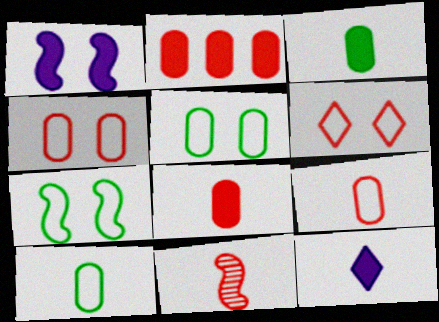[[2, 6, 11], 
[10, 11, 12]]